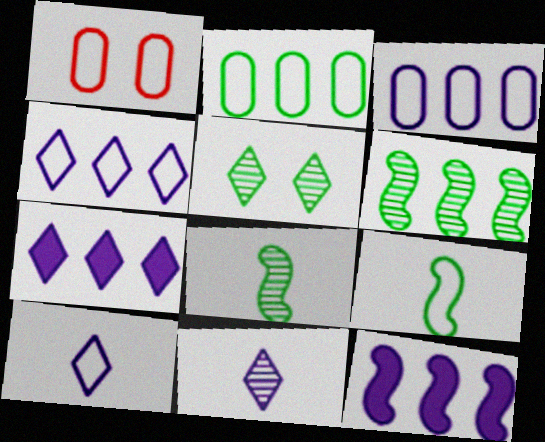[[1, 4, 9], 
[1, 7, 8]]